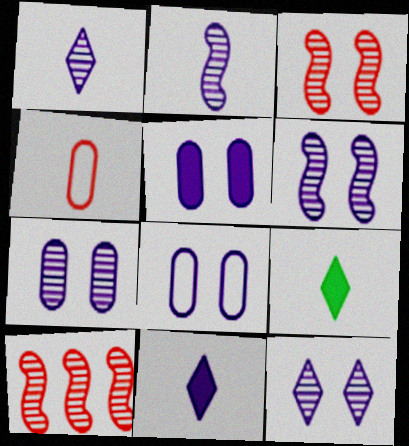[[2, 4, 9], 
[5, 7, 8], 
[6, 7, 12], 
[8, 9, 10]]